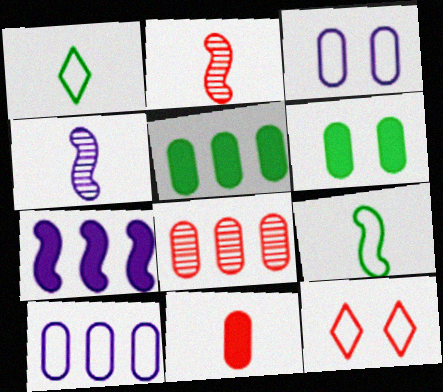[[1, 4, 11], 
[4, 5, 12], 
[5, 8, 10], 
[9, 10, 12]]